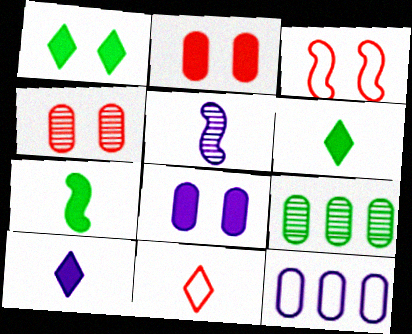[[3, 9, 10]]